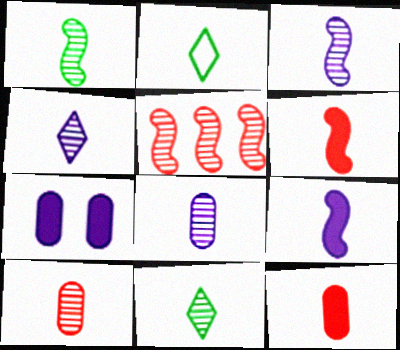[[1, 4, 10], 
[2, 3, 12], 
[2, 5, 7], 
[2, 6, 8], 
[2, 9, 10], 
[3, 4, 8], 
[3, 10, 11]]